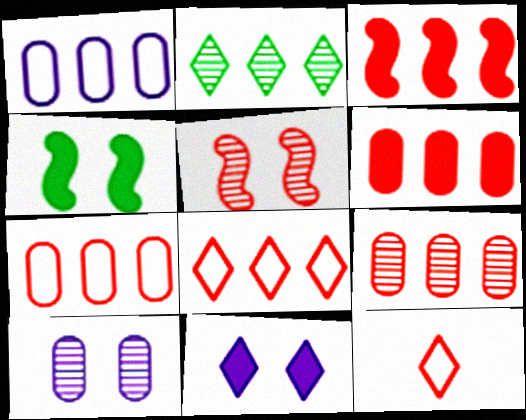[[1, 2, 3], 
[2, 11, 12], 
[3, 8, 9], 
[5, 6, 12], 
[6, 7, 9]]